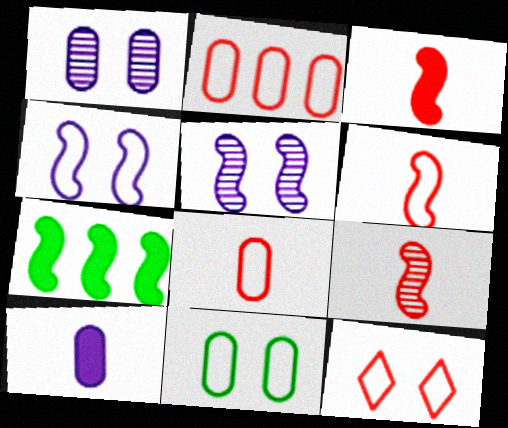[[2, 6, 12], 
[3, 6, 9], 
[4, 7, 9], 
[4, 11, 12], 
[5, 6, 7]]